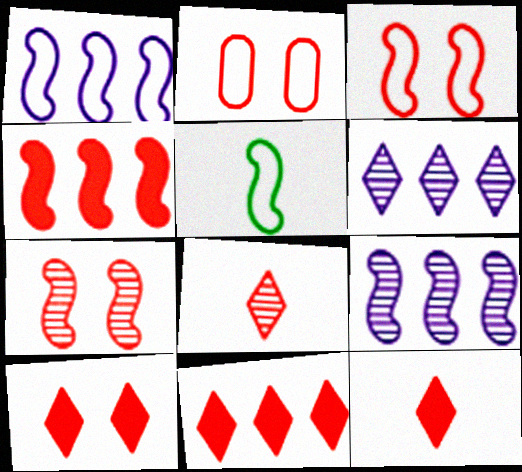[[1, 3, 5], 
[2, 4, 8], 
[2, 7, 10], 
[10, 11, 12]]